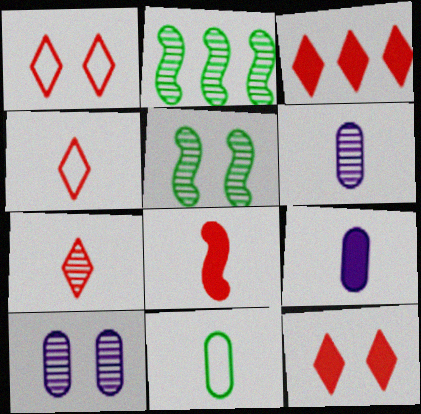[[1, 2, 9], 
[1, 3, 7], 
[2, 7, 10]]